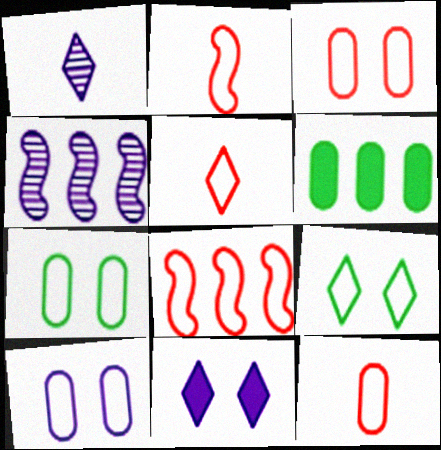[[2, 5, 12], 
[3, 5, 8], 
[3, 7, 10]]